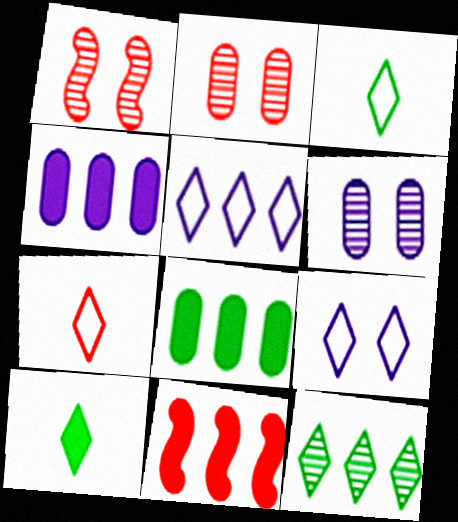[[1, 3, 4], 
[2, 7, 11], 
[3, 6, 11]]